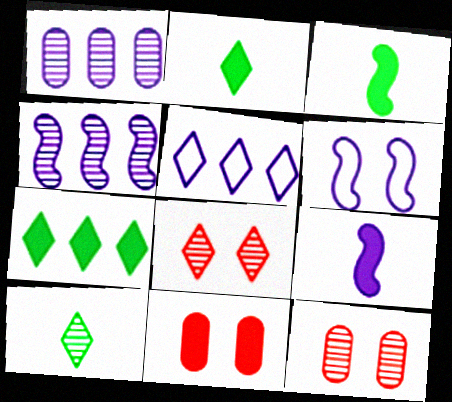[[2, 5, 8], 
[3, 5, 12], 
[4, 6, 9], 
[4, 10, 12], 
[7, 9, 11]]